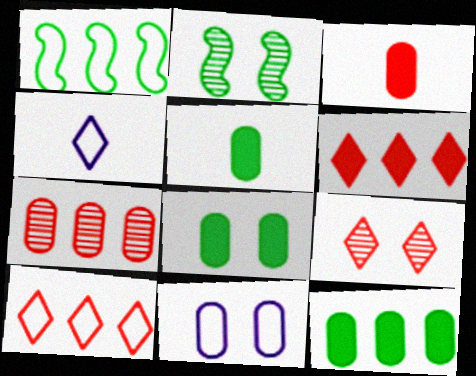[[5, 7, 11], 
[5, 8, 12]]